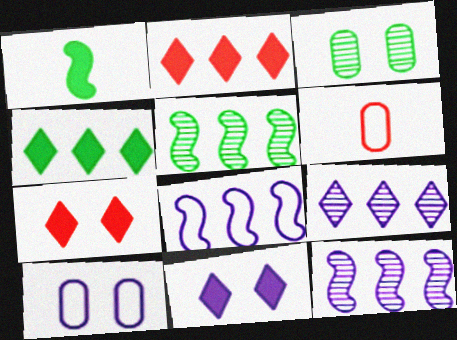[[5, 6, 11]]